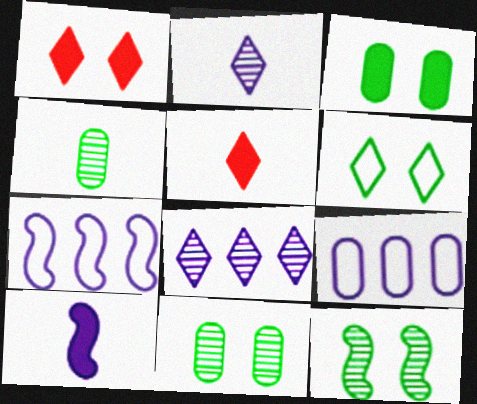[[1, 4, 7], 
[3, 6, 12], 
[5, 6, 8], 
[5, 7, 11], 
[5, 9, 12]]